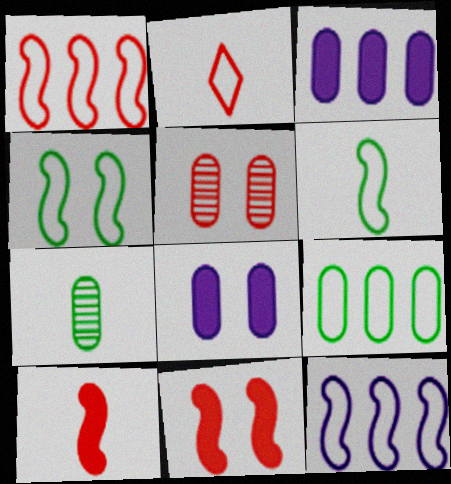[]